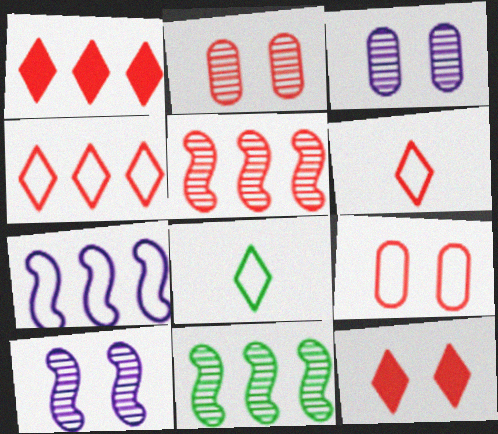[[7, 8, 9]]